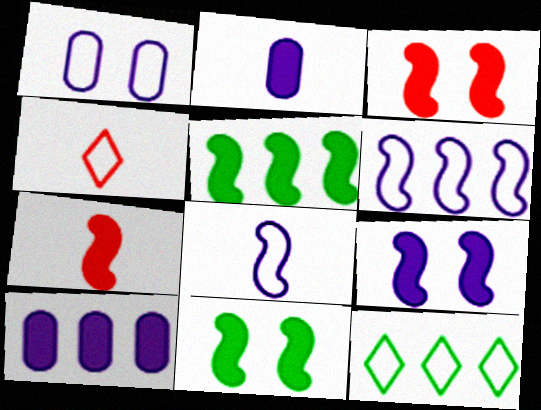[[3, 9, 11], 
[5, 7, 9]]